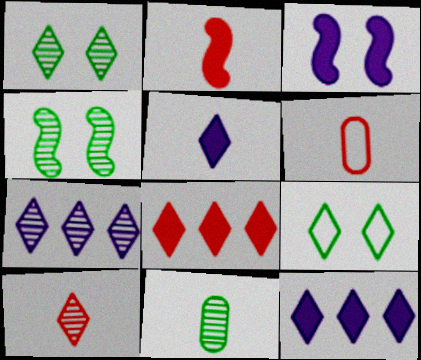[[1, 7, 10], 
[2, 6, 10], 
[4, 6, 12], 
[9, 10, 12]]